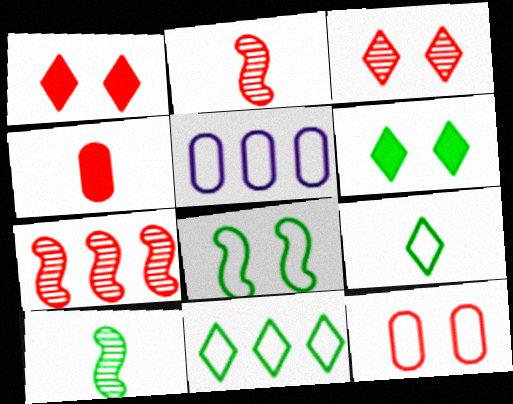[[1, 5, 10], 
[2, 5, 6]]